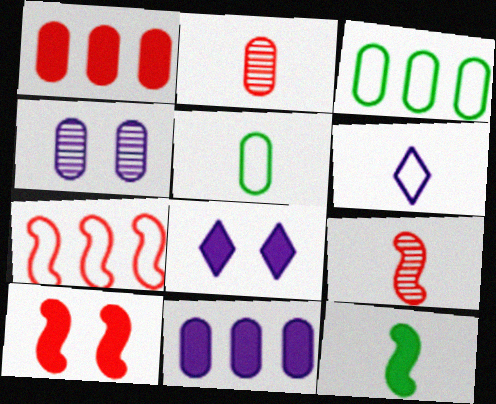[[1, 4, 5], 
[1, 8, 12], 
[2, 6, 12], 
[3, 8, 9], 
[7, 9, 10]]